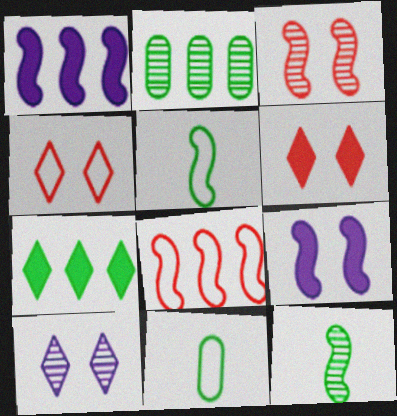[[1, 3, 5], 
[8, 9, 12]]